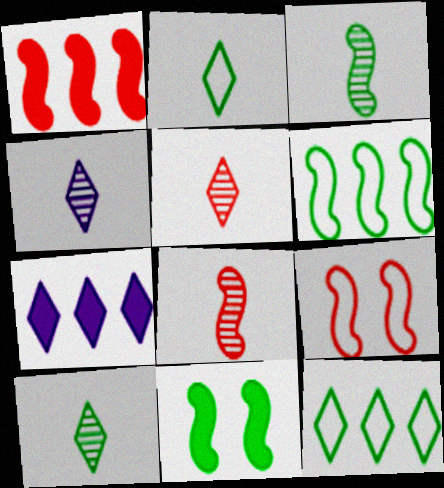[[1, 8, 9], 
[3, 6, 11], 
[4, 5, 10]]